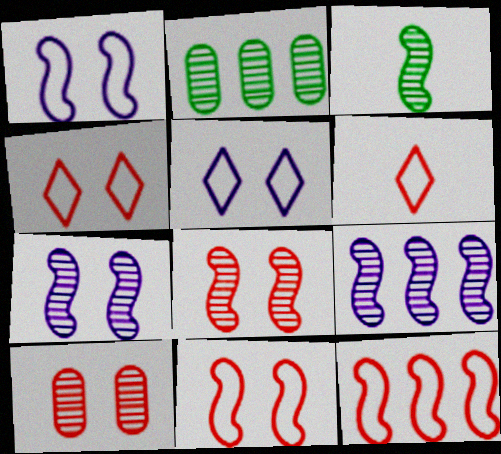[[3, 8, 9]]